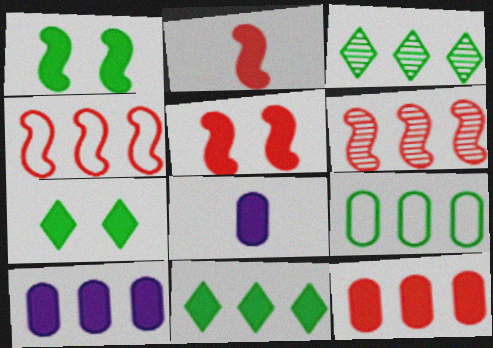[[2, 7, 10], 
[3, 4, 10], 
[5, 8, 11]]